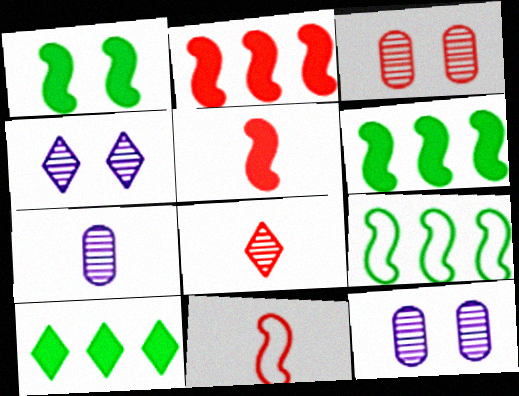[[10, 11, 12]]